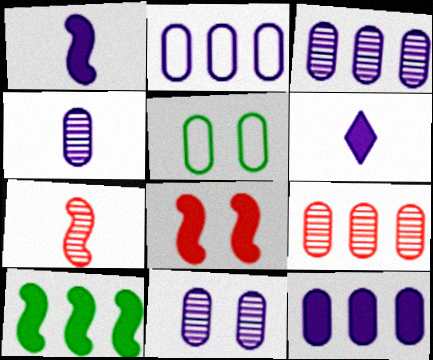[[1, 8, 10], 
[2, 3, 12], 
[3, 4, 11]]